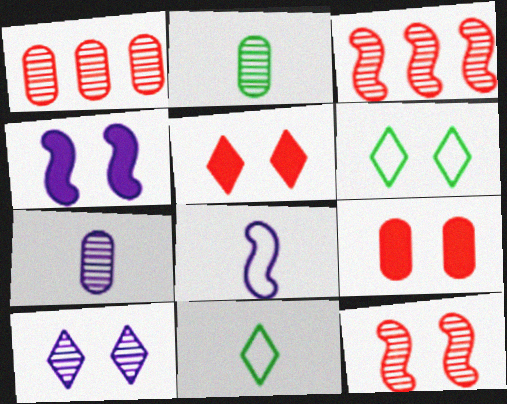[[1, 4, 11], 
[2, 3, 10], 
[5, 6, 10]]